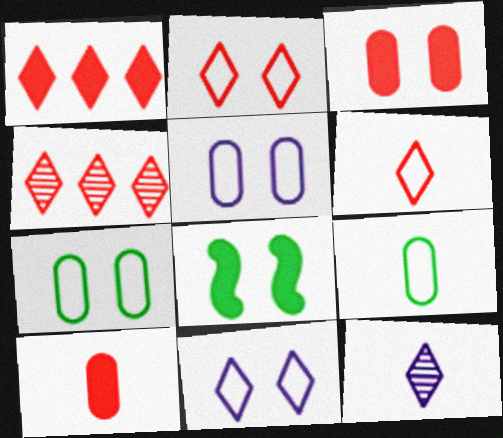[]